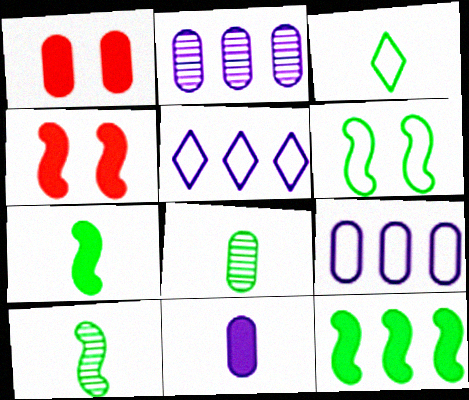[[1, 5, 10], 
[1, 8, 9], 
[2, 3, 4], 
[3, 7, 8], 
[4, 5, 8], 
[6, 10, 12]]